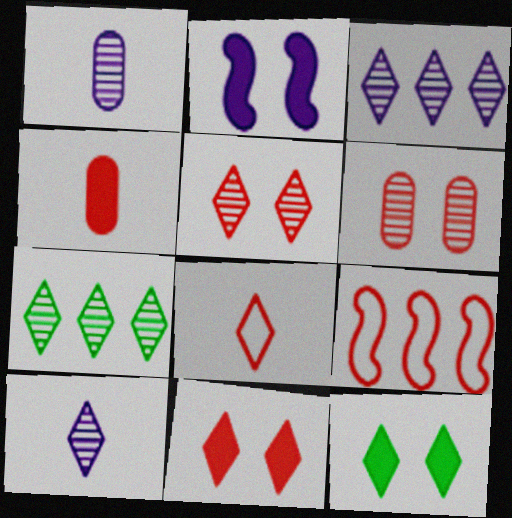[[1, 9, 12], 
[3, 8, 12], 
[4, 5, 9], 
[5, 7, 10]]